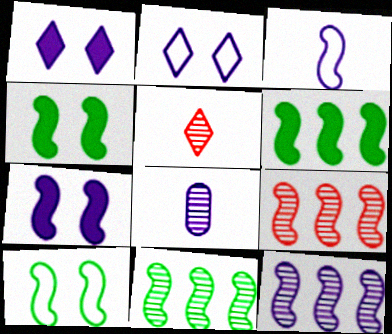[[3, 4, 9], 
[3, 7, 12], 
[9, 11, 12]]